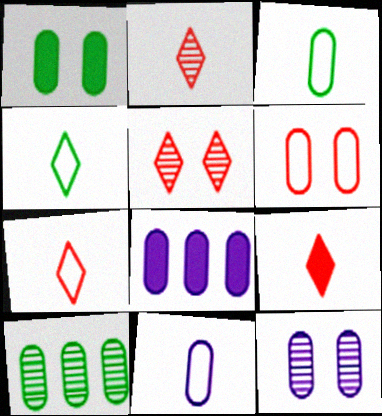[[1, 3, 10], 
[1, 6, 12], 
[2, 7, 9], 
[8, 11, 12]]